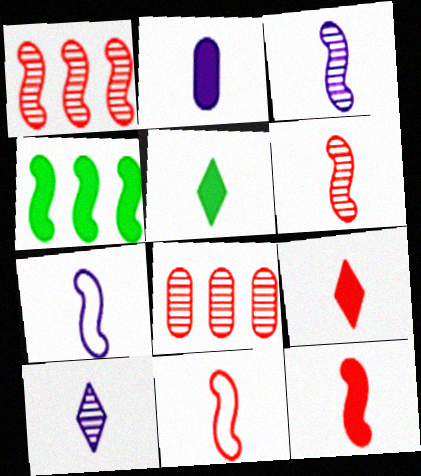[[2, 5, 12], 
[2, 7, 10], 
[6, 11, 12]]